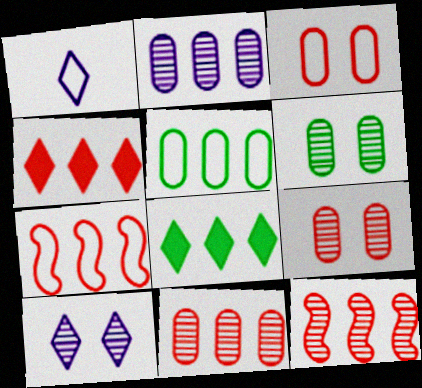[[2, 7, 8], 
[4, 7, 11]]